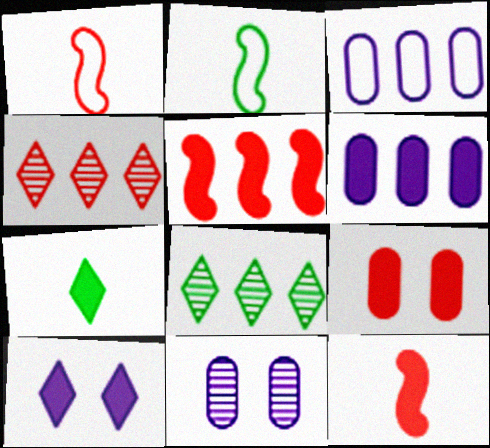[[1, 4, 9], 
[3, 5, 8]]